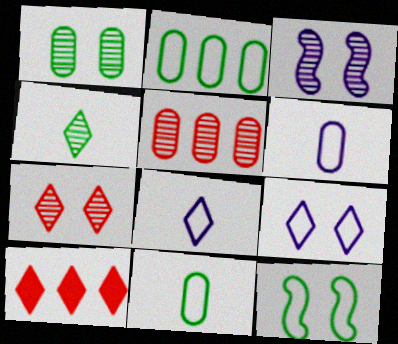[[1, 3, 7], 
[3, 4, 5], 
[3, 10, 11], 
[4, 9, 10]]